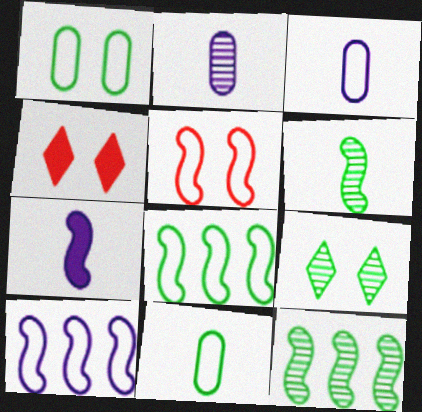[[2, 4, 8], 
[3, 4, 12], 
[5, 7, 12]]